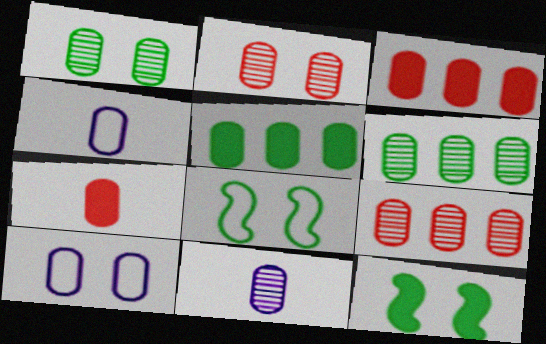[[1, 3, 4], 
[1, 9, 11], 
[2, 4, 5], 
[2, 6, 11], 
[6, 7, 10]]